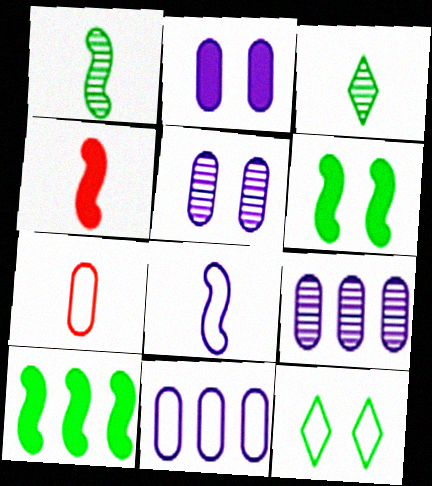[[1, 4, 8], 
[4, 9, 12]]